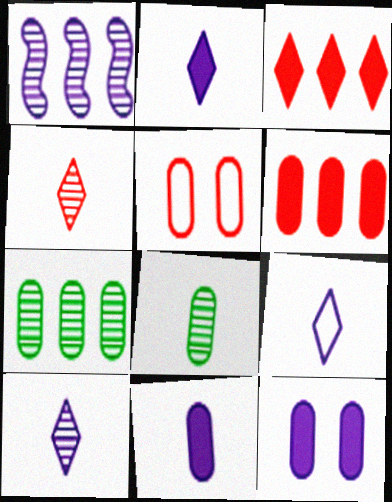[[1, 9, 12], 
[2, 9, 10], 
[5, 7, 11]]